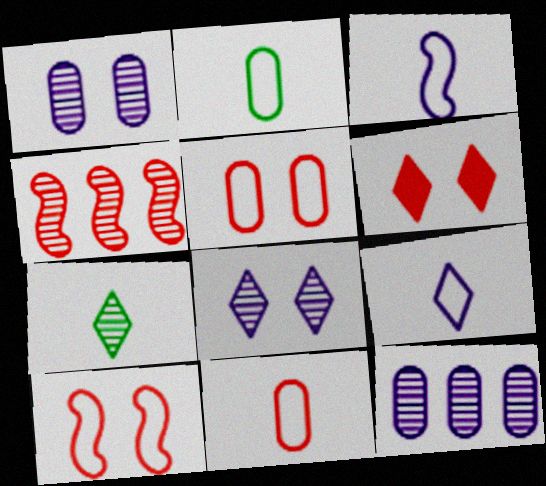[[1, 4, 7], 
[4, 6, 11]]